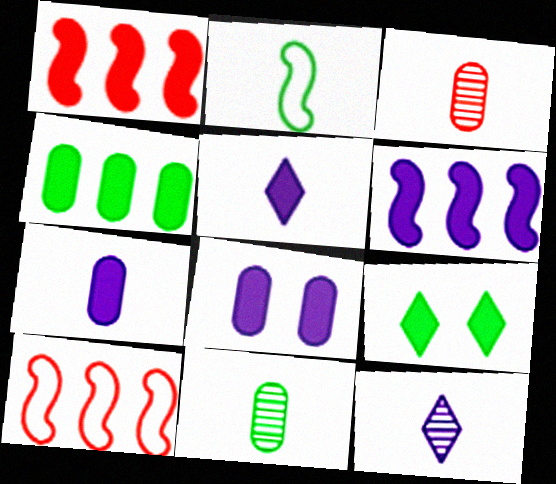[[1, 7, 9], 
[2, 3, 5], 
[5, 6, 8]]